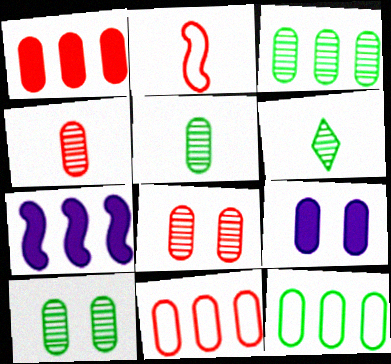[[3, 5, 10], 
[4, 9, 12], 
[5, 9, 11]]